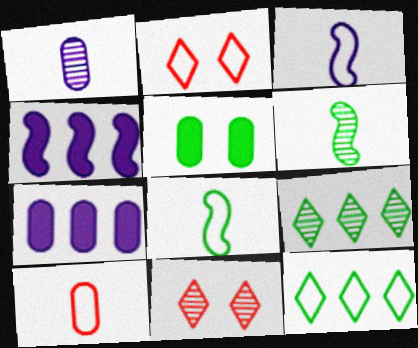[[2, 6, 7], 
[5, 6, 12], 
[5, 8, 9], 
[7, 8, 11]]